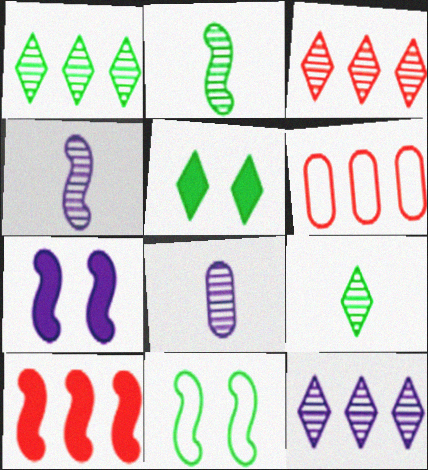[[1, 3, 12], 
[3, 6, 10], 
[4, 5, 6], 
[4, 10, 11], 
[6, 7, 9]]